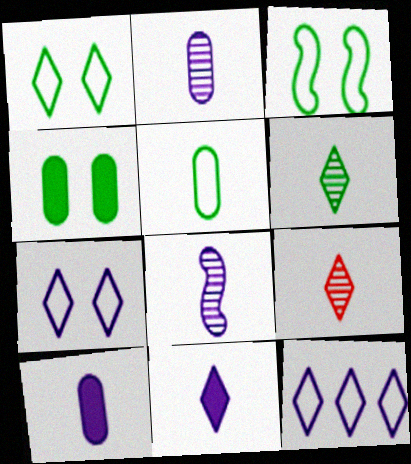[]